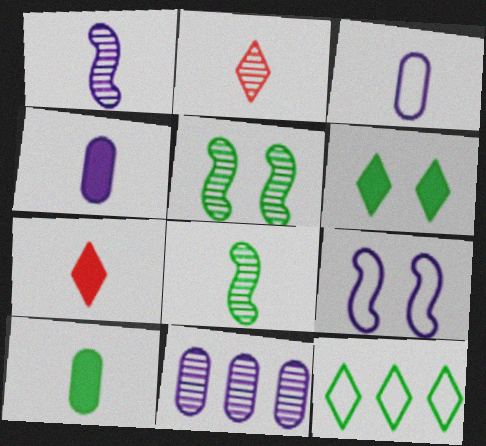[[2, 5, 11], 
[3, 7, 8], 
[5, 10, 12]]